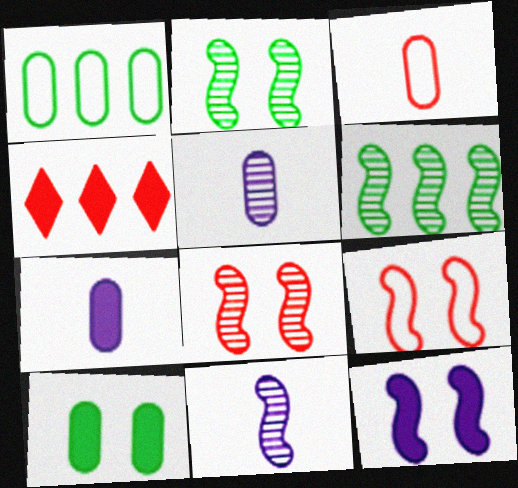[[2, 9, 12], 
[3, 4, 8], 
[6, 8, 11]]